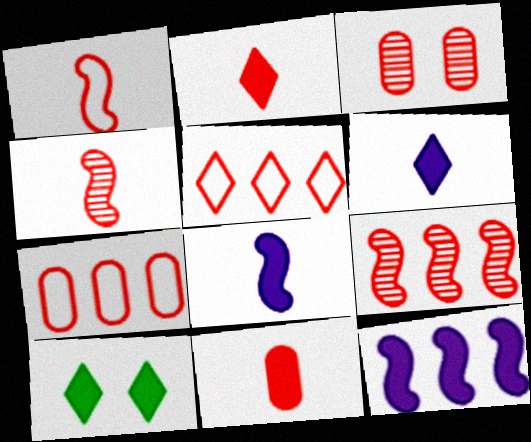[[3, 7, 11], 
[10, 11, 12]]